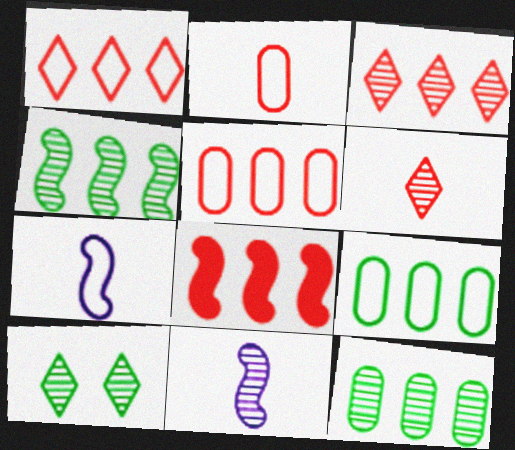[[3, 5, 8]]